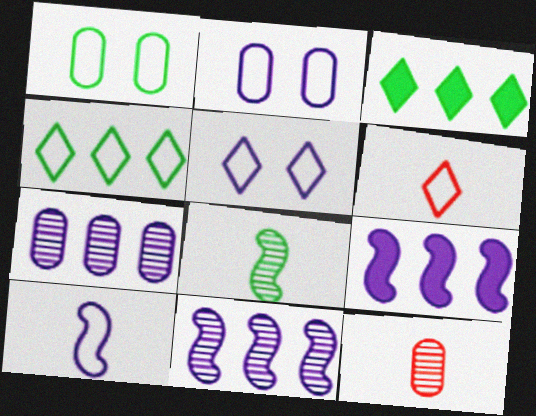[[1, 3, 8], 
[4, 5, 6]]